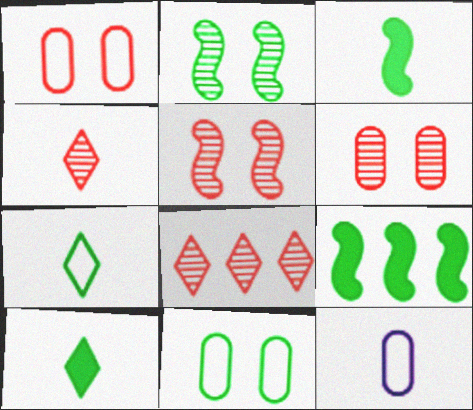[[3, 4, 12]]